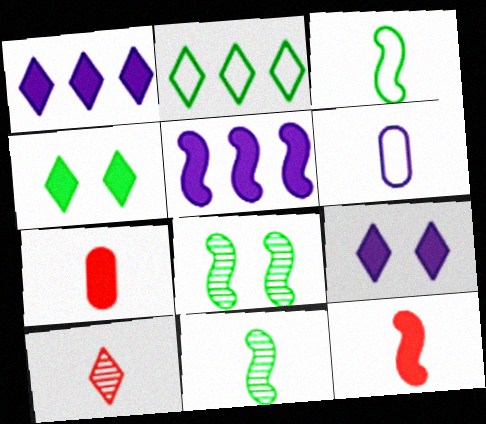[[2, 9, 10], 
[4, 5, 7]]